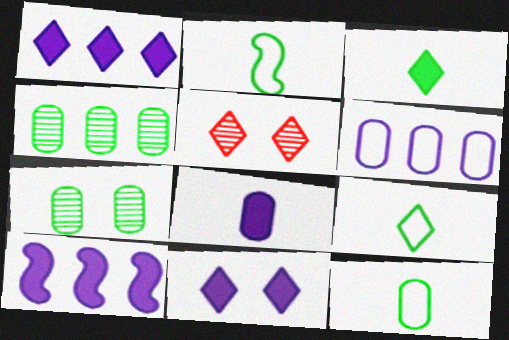[[1, 5, 9], 
[2, 9, 12], 
[5, 10, 12], 
[8, 10, 11]]